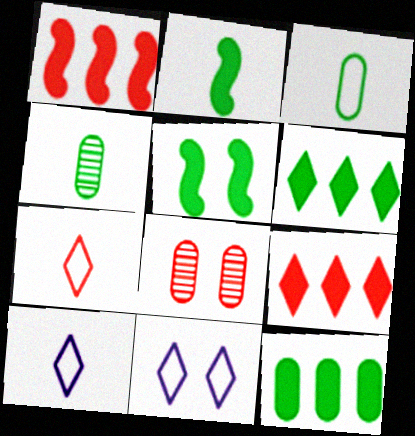[[1, 4, 11], 
[1, 7, 8], 
[5, 8, 11]]